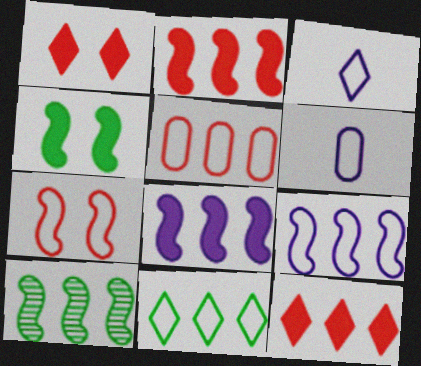[[1, 6, 10], 
[2, 9, 10], 
[5, 9, 11], 
[6, 7, 11]]